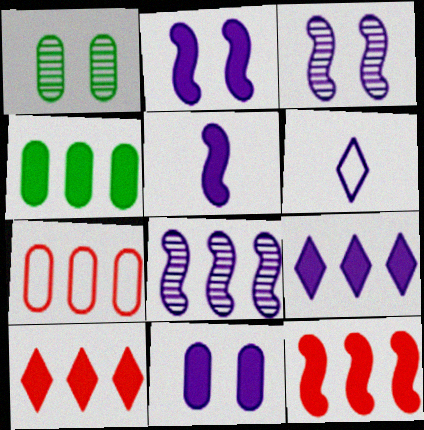[[1, 6, 12], 
[4, 9, 12], 
[5, 9, 11], 
[6, 8, 11]]